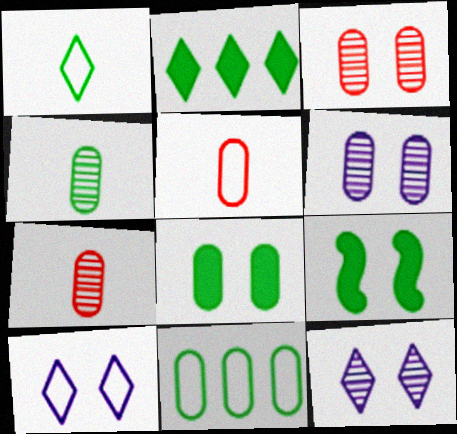[[3, 9, 10], 
[4, 8, 11]]